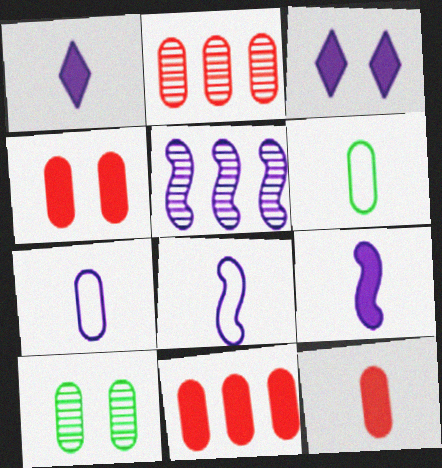[[3, 5, 7], 
[4, 11, 12], 
[7, 10, 11]]